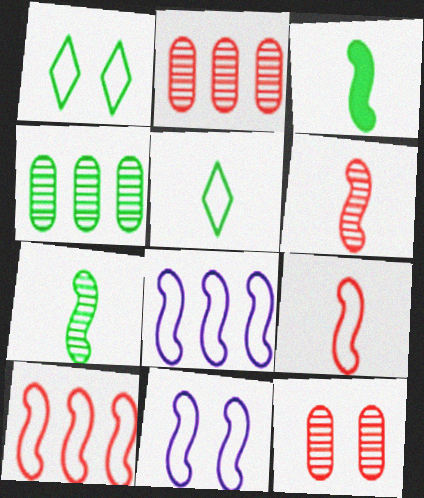[[1, 3, 4]]